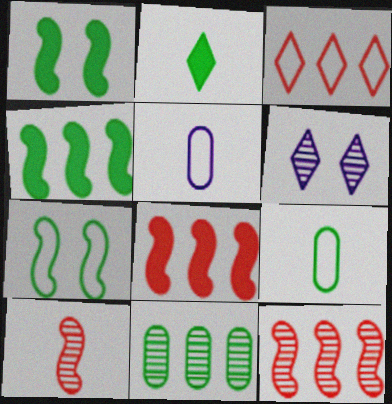[[2, 3, 6], 
[2, 5, 10], 
[2, 7, 11], 
[3, 5, 7], 
[6, 8, 9], 
[6, 10, 11]]